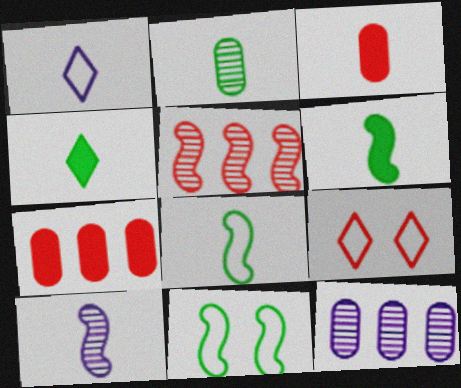[[2, 4, 8], 
[3, 5, 9], 
[6, 9, 12]]